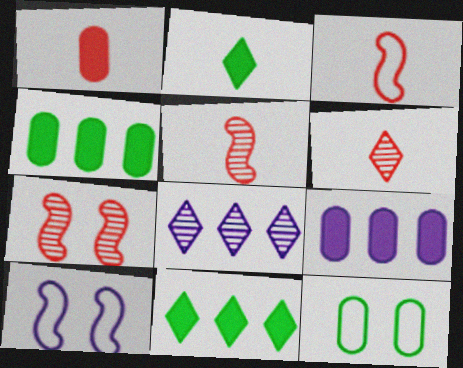[[1, 3, 6], 
[4, 6, 10]]